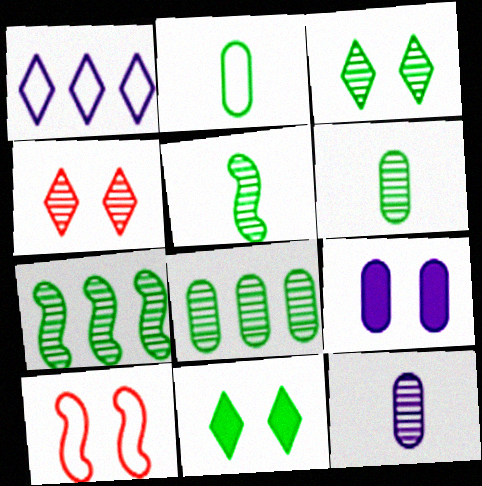[[1, 2, 10], 
[2, 7, 11], 
[3, 5, 8], 
[3, 6, 7], 
[3, 9, 10], 
[4, 7, 12]]